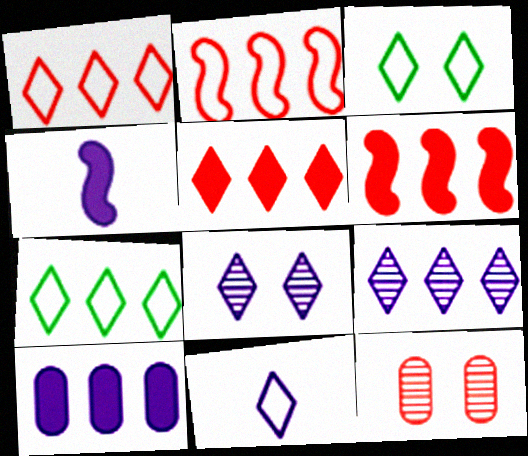[[1, 3, 11], 
[4, 7, 12], 
[5, 7, 9]]